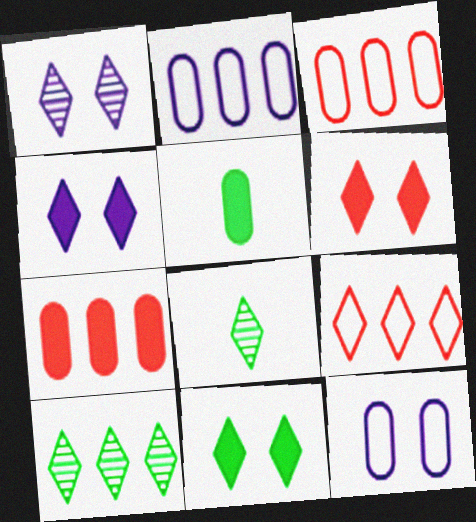[[4, 6, 11], 
[4, 8, 9]]